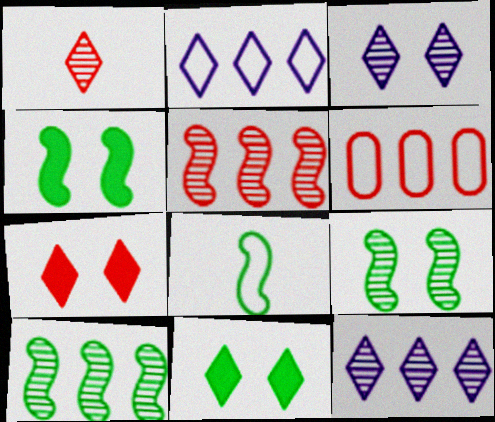[[1, 2, 11], 
[4, 8, 10]]